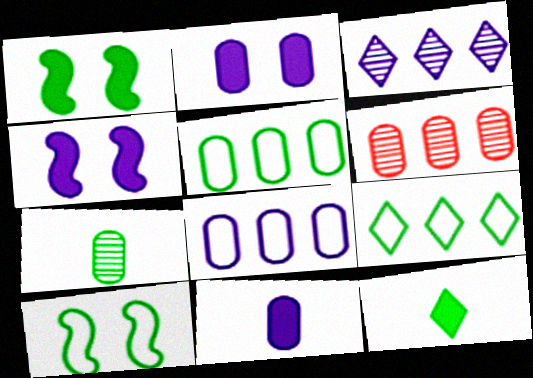[[1, 7, 9]]